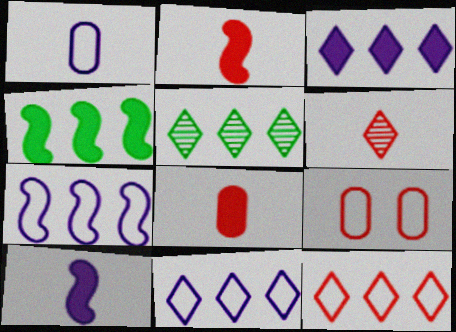[[3, 5, 12], 
[5, 9, 10]]